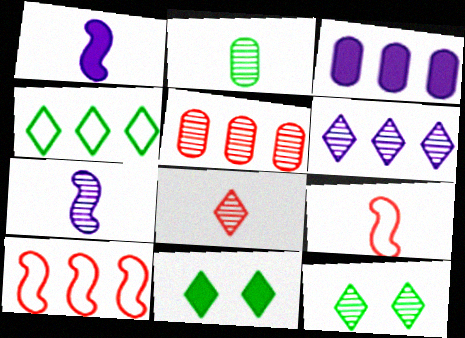[[2, 7, 8], 
[3, 9, 12], 
[5, 7, 12], 
[6, 8, 12]]